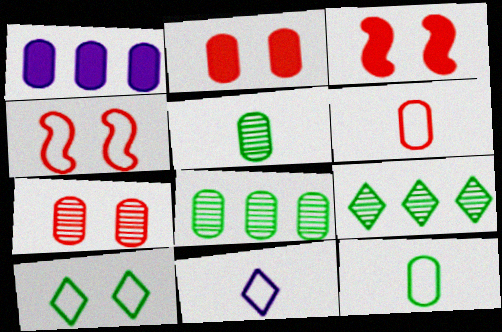[[1, 7, 12], 
[3, 8, 11]]